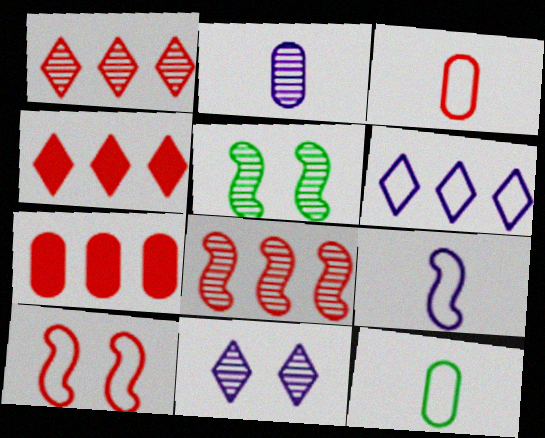[[1, 2, 5], 
[6, 10, 12]]